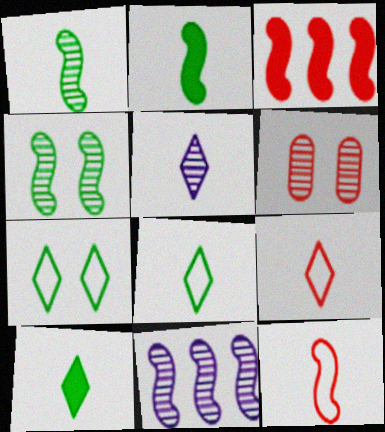[[3, 6, 9], 
[5, 9, 10]]